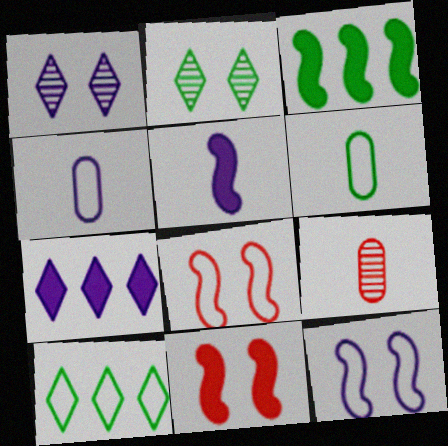[[2, 3, 6], 
[3, 5, 11], 
[4, 8, 10]]